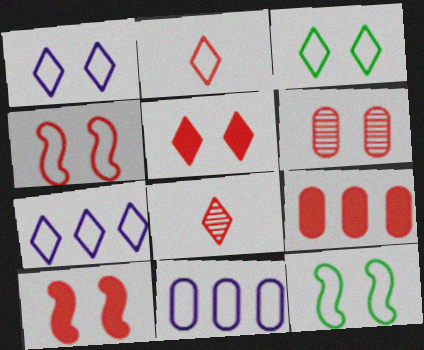[[2, 3, 7], 
[2, 11, 12], 
[4, 5, 6], 
[4, 8, 9]]